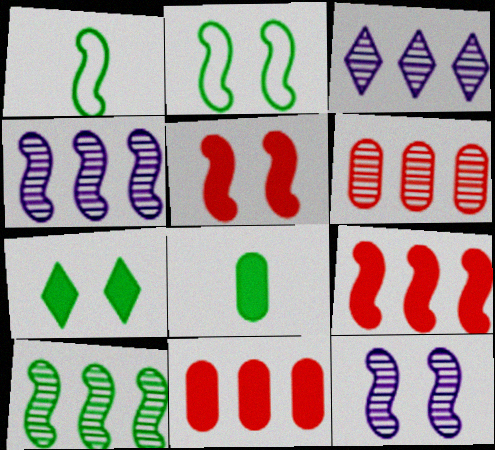[[1, 4, 5], 
[1, 9, 12], 
[2, 5, 12], 
[3, 6, 10]]